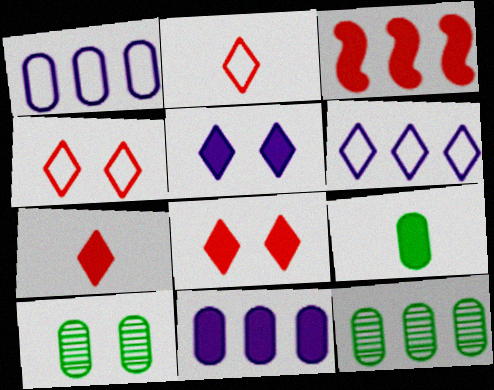[[3, 5, 9], 
[3, 6, 12]]